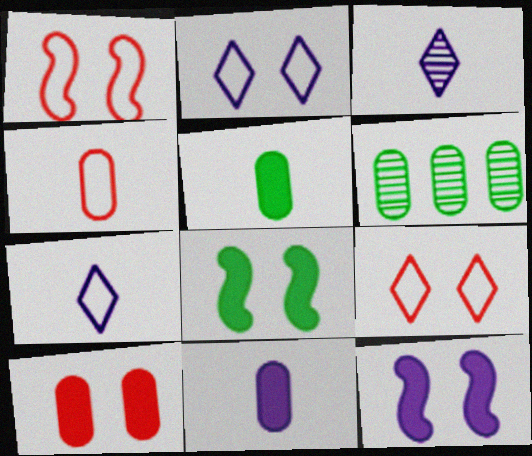[]